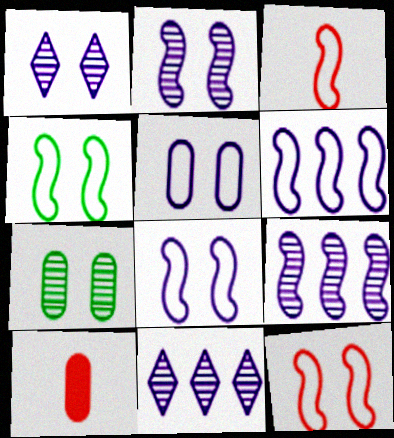[[3, 4, 6], 
[4, 8, 12], 
[4, 10, 11]]